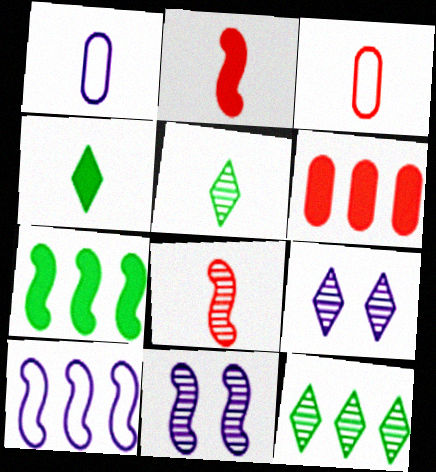[[1, 2, 5], 
[1, 4, 8], 
[3, 7, 9], 
[6, 10, 12]]